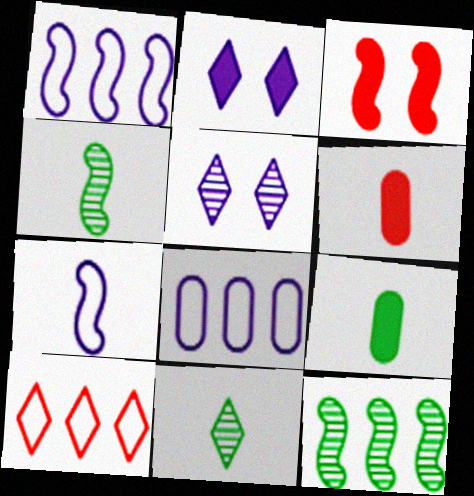[[1, 3, 4], 
[2, 10, 11], 
[3, 7, 12], 
[3, 8, 11], 
[6, 7, 11]]